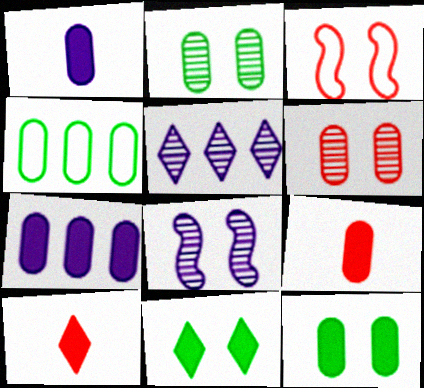[[1, 4, 6], 
[4, 8, 10], 
[7, 9, 12]]